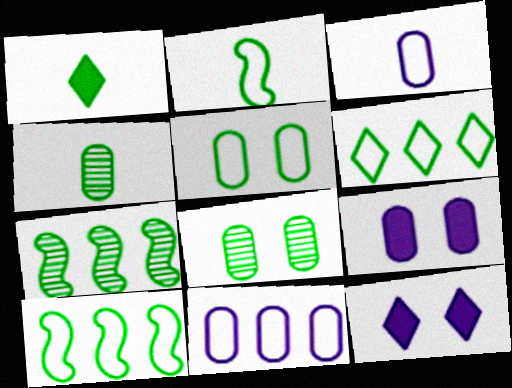[[1, 2, 4], 
[1, 5, 7], 
[1, 8, 10], 
[2, 5, 6]]